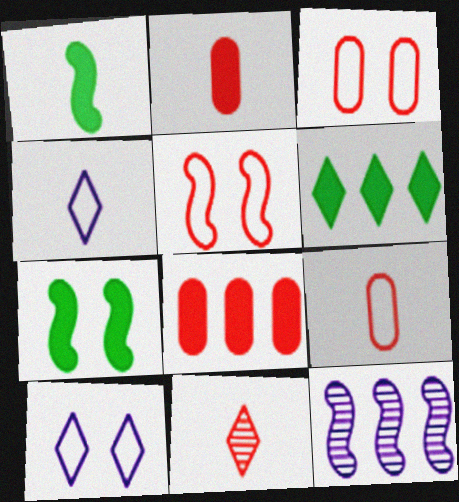[[1, 5, 12], 
[5, 8, 11], 
[6, 10, 11]]